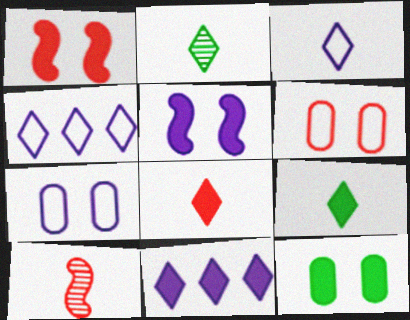[[2, 3, 8], 
[4, 10, 12]]